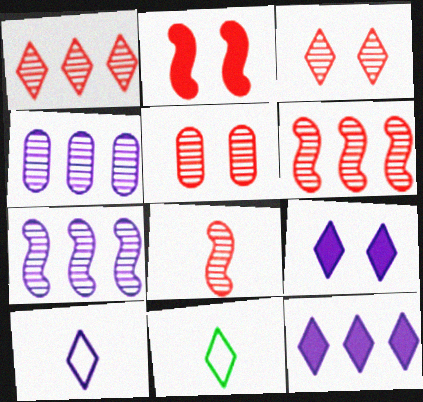[[1, 5, 8], 
[1, 9, 11], 
[2, 4, 11], 
[3, 11, 12]]